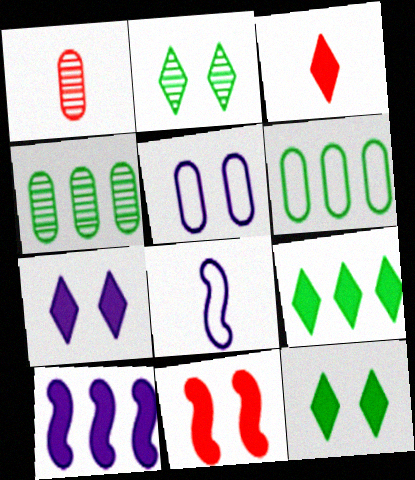[[2, 5, 11], 
[3, 7, 9]]